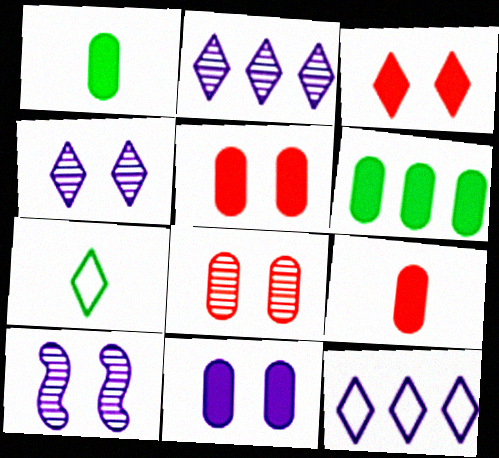[[2, 3, 7], 
[6, 9, 11]]